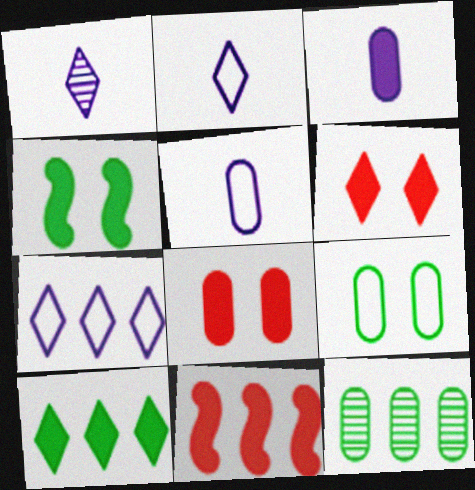[[1, 9, 11], 
[5, 8, 12], 
[7, 11, 12]]